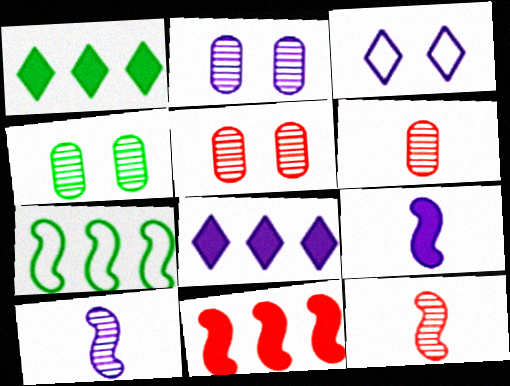[[2, 4, 5]]